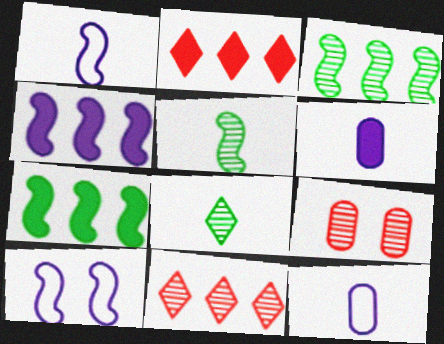[]